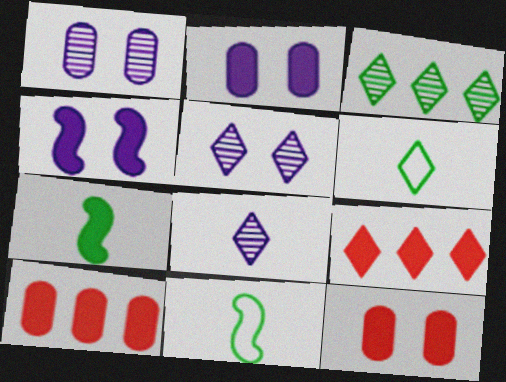[[1, 9, 11], 
[2, 7, 9], 
[5, 6, 9], 
[5, 10, 11]]